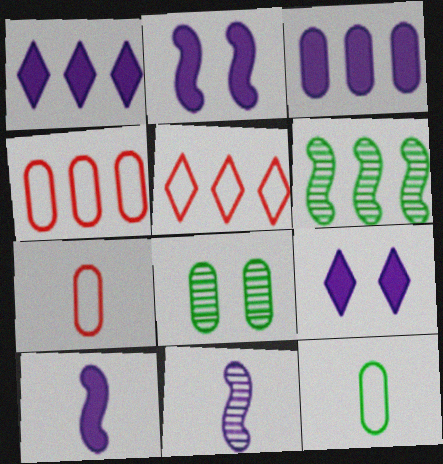[[1, 4, 6], 
[3, 5, 6], 
[3, 7, 8], 
[3, 9, 10], 
[5, 8, 10], 
[6, 7, 9]]